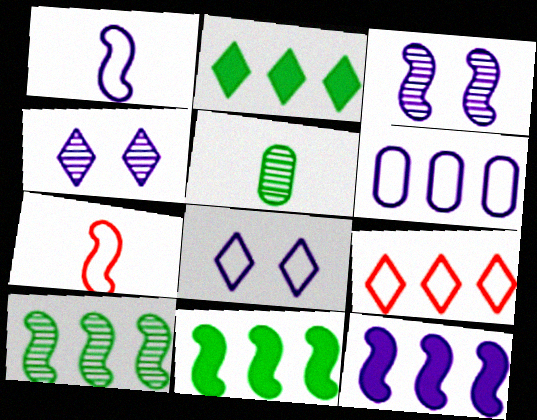[[1, 3, 12], 
[1, 6, 8], 
[3, 7, 11]]